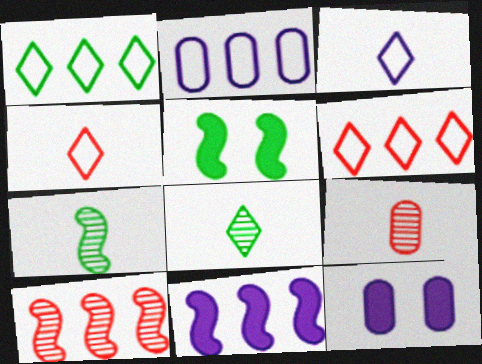[[6, 7, 12]]